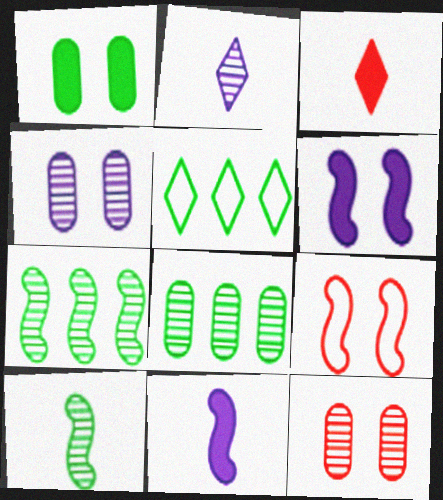[[1, 5, 10], 
[2, 7, 12], 
[5, 11, 12], 
[7, 9, 11]]